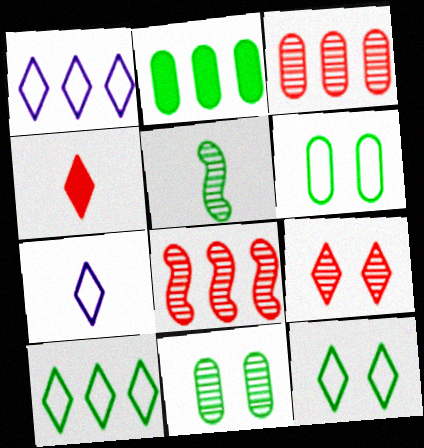[[1, 2, 8], 
[2, 5, 12]]